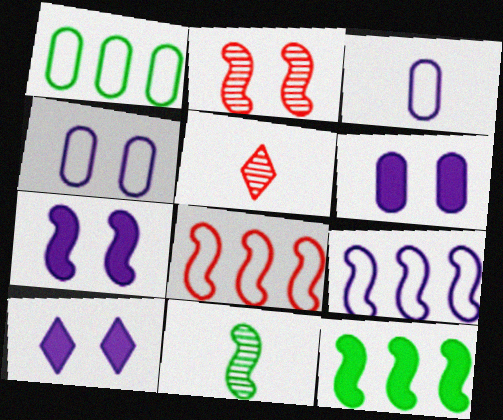[[1, 5, 7], 
[4, 5, 12], 
[6, 7, 10], 
[7, 8, 11]]